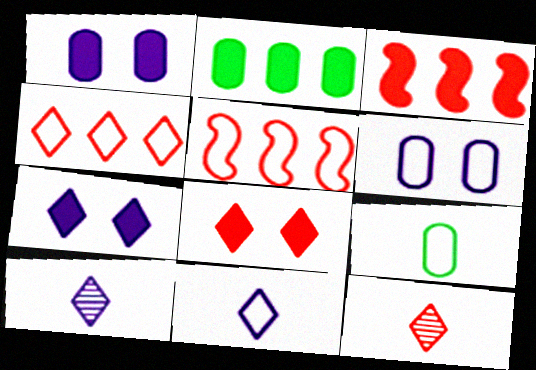[[4, 8, 12]]